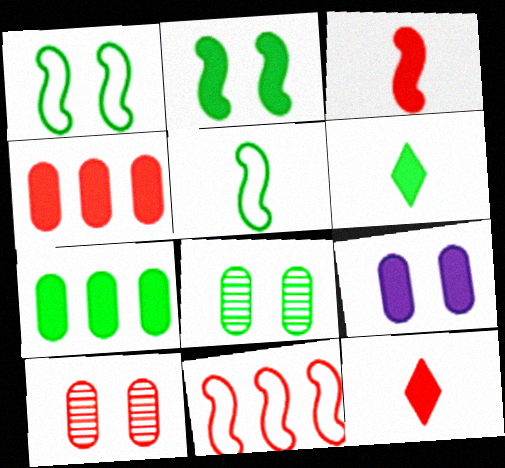[[2, 6, 7], 
[10, 11, 12]]